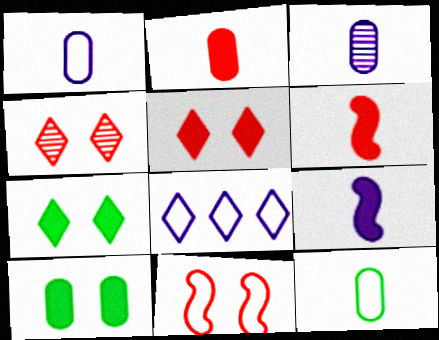[[2, 3, 12], 
[8, 11, 12]]